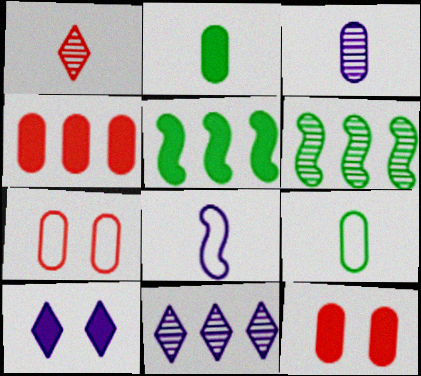[[1, 2, 8]]